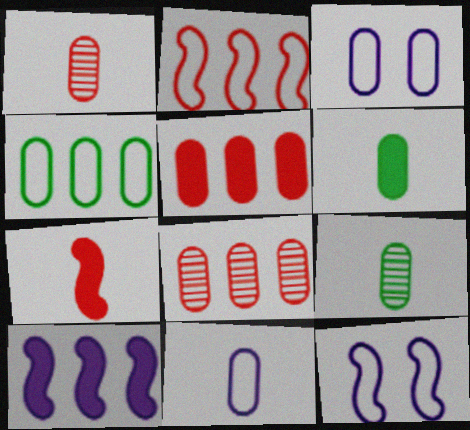[[1, 6, 11], 
[3, 5, 9], 
[3, 6, 8]]